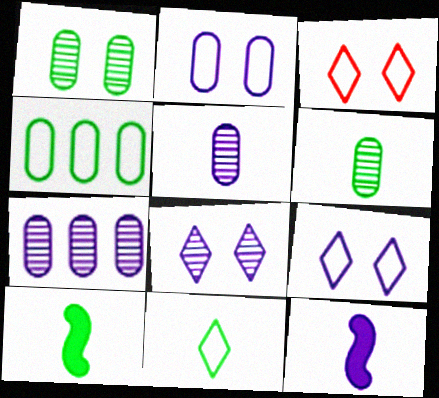[[3, 7, 10], 
[6, 10, 11], 
[7, 9, 12]]